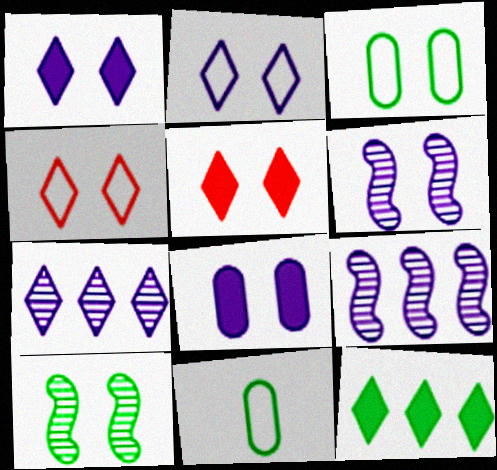[[2, 6, 8], 
[3, 5, 6], 
[4, 8, 10], 
[5, 9, 11], 
[10, 11, 12]]